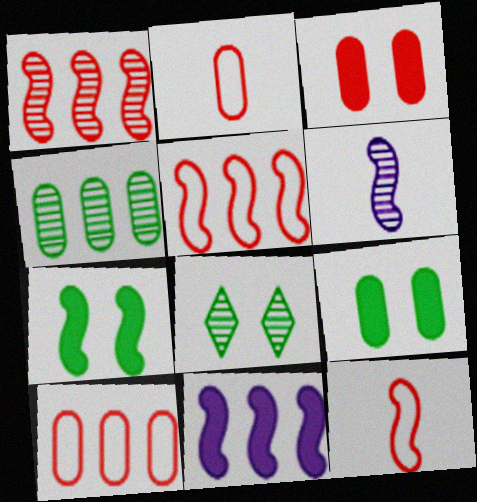[[2, 8, 11], 
[5, 6, 7]]